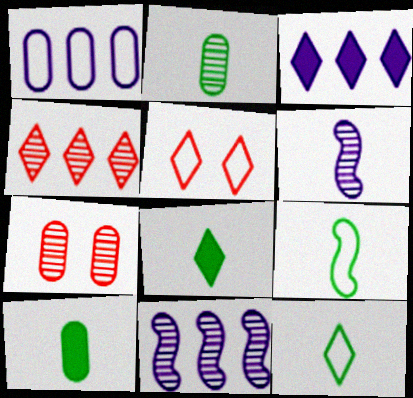[[1, 3, 11], 
[1, 5, 9], 
[1, 7, 10], 
[2, 8, 9], 
[3, 7, 9], 
[5, 10, 11]]